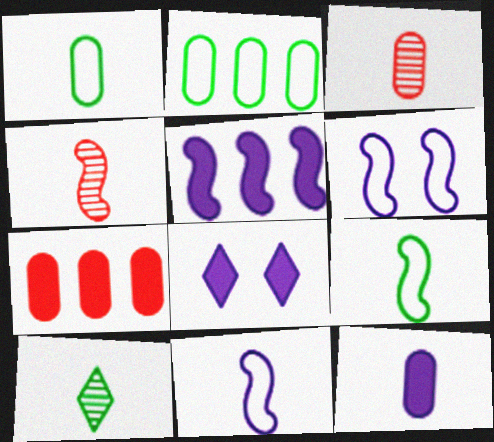[[1, 3, 12], 
[2, 4, 8], 
[5, 8, 12], 
[6, 7, 10]]